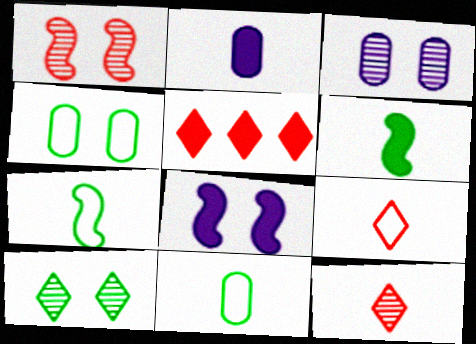[[1, 3, 10], 
[2, 7, 12], 
[3, 5, 7]]